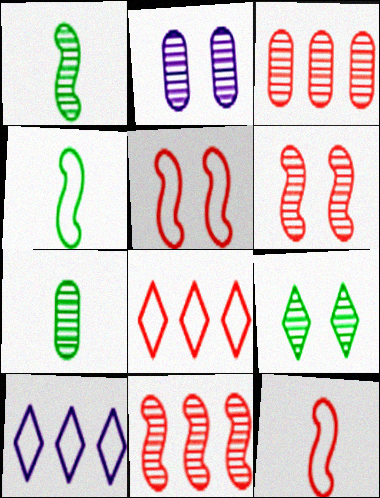[[2, 3, 7], 
[2, 6, 9]]